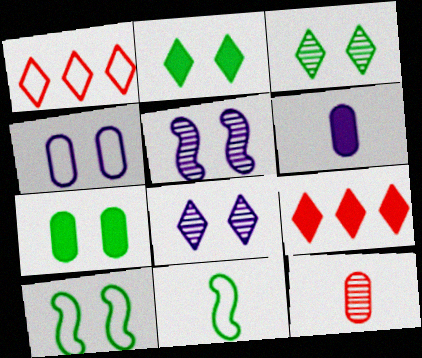[[1, 4, 11], 
[3, 7, 10]]